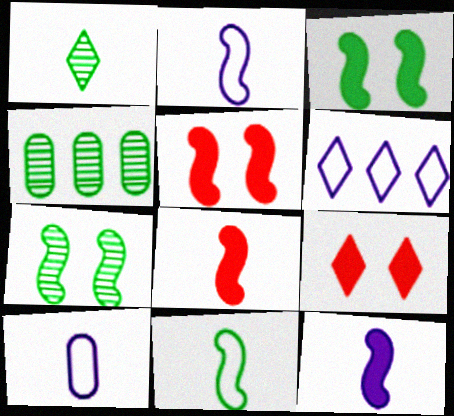[[1, 4, 7], 
[1, 6, 9], 
[1, 8, 10], 
[2, 4, 9]]